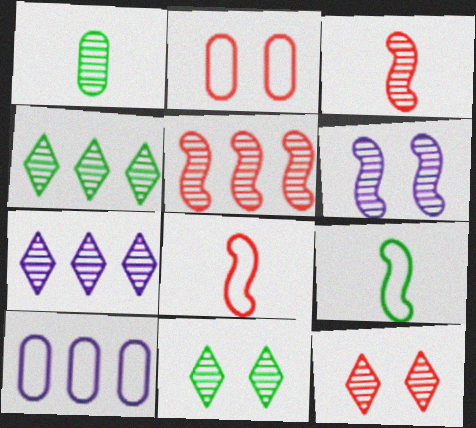[]